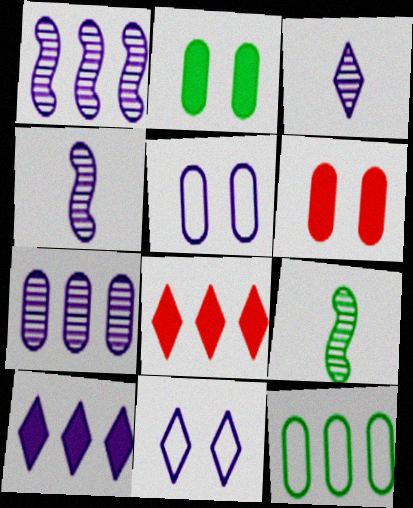[[1, 8, 12], 
[3, 10, 11], 
[4, 5, 10], 
[5, 8, 9]]